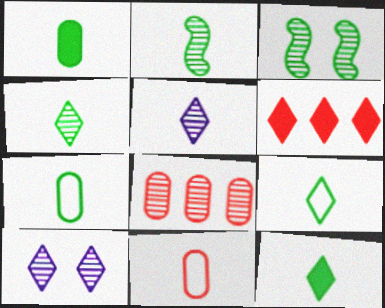[[1, 2, 9], 
[2, 7, 12], 
[2, 8, 10], 
[3, 5, 8], 
[4, 9, 12], 
[6, 9, 10]]